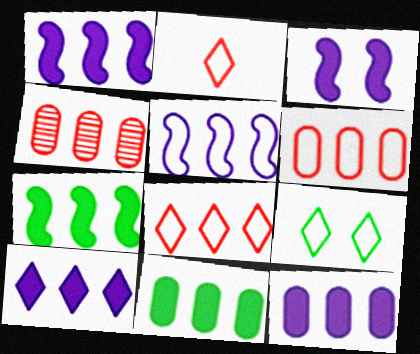[[1, 10, 12]]